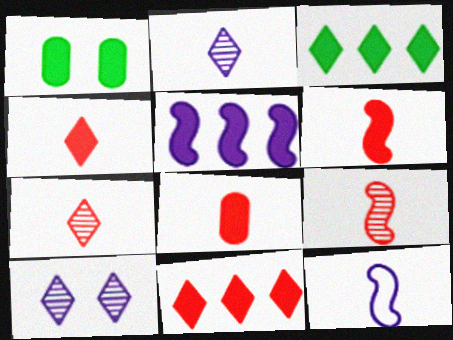[[1, 4, 5], 
[4, 6, 8]]